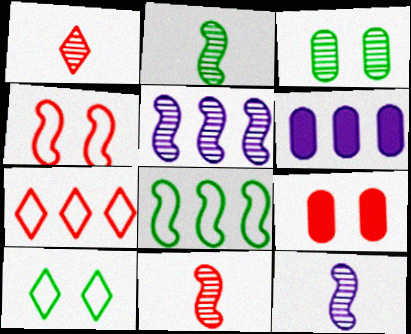[[1, 3, 5], 
[2, 11, 12], 
[6, 10, 11], 
[7, 9, 11]]